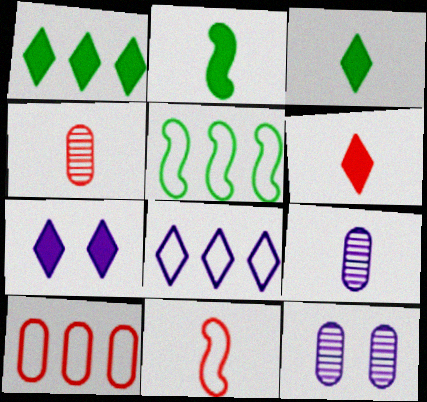[[1, 6, 7], 
[1, 11, 12], 
[3, 9, 11], 
[4, 5, 7], 
[4, 6, 11], 
[5, 6, 12], 
[5, 8, 10]]